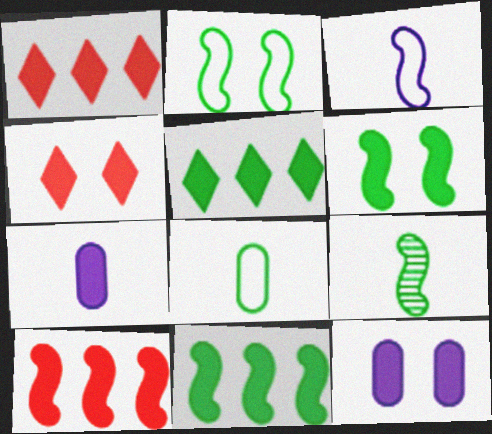[[1, 6, 7], 
[2, 9, 11], 
[4, 6, 12], 
[4, 7, 11]]